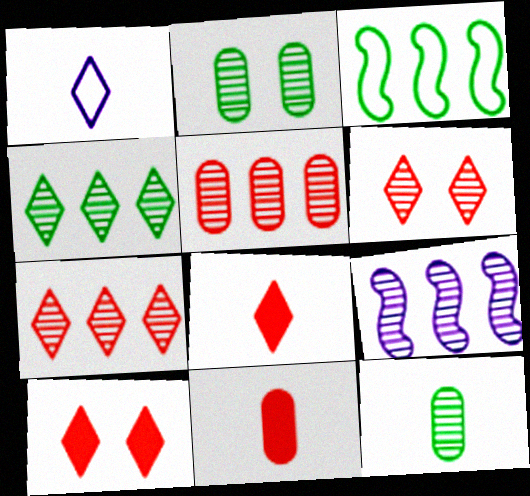[[1, 4, 10], 
[4, 5, 9], 
[6, 9, 12]]